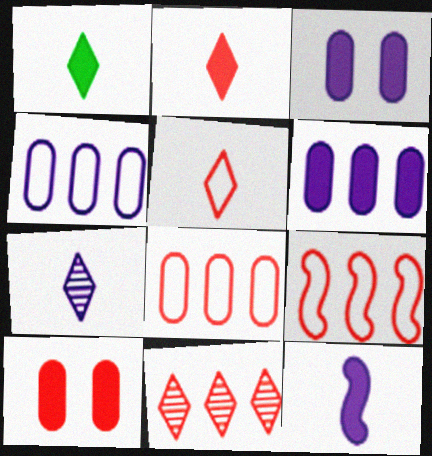[[1, 5, 7]]